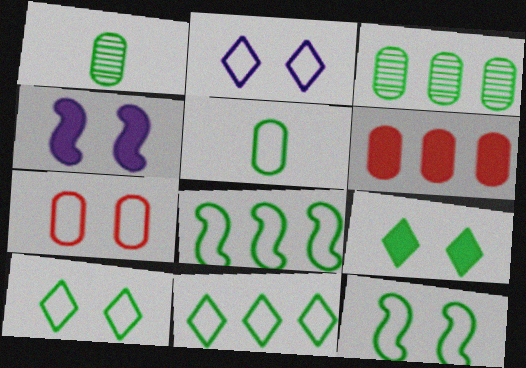[[1, 8, 9], 
[2, 7, 12], 
[5, 8, 10], 
[5, 11, 12]]